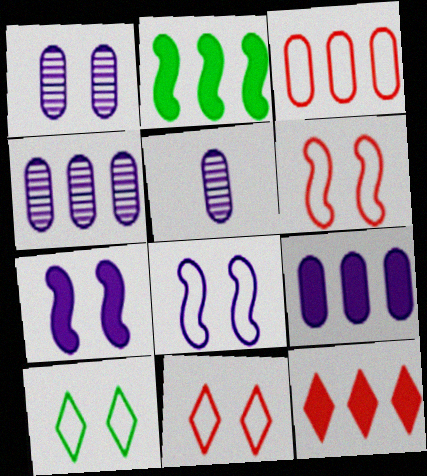[[1, 4, 5], 
[2, 5, 11], 
[2, 9, 12]]